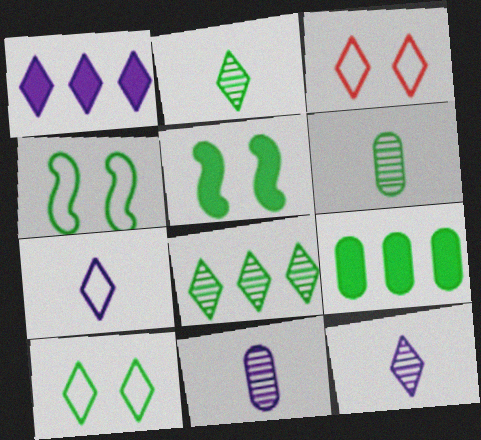[[1, 2, 3], 
[2, 4, 9]]